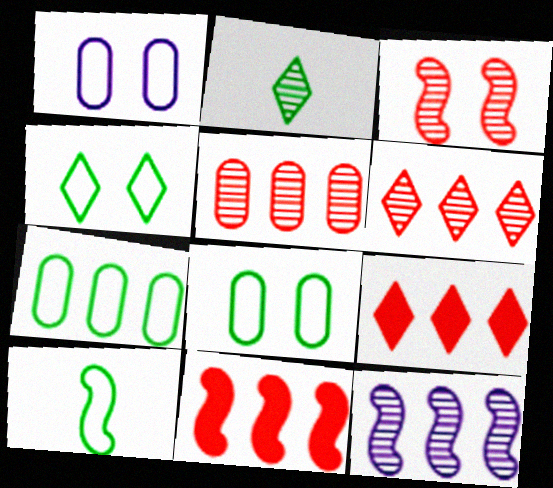[[1, 2, 11], 
[4, 7, 10], 
[7, 9, 12]]